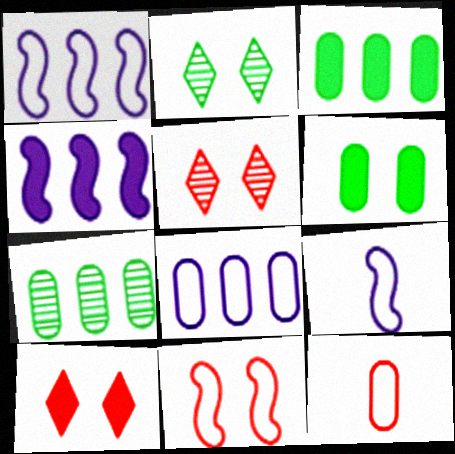[[2, 4, 12], 
[3, 5, 9], 
[7, 9, 10]]